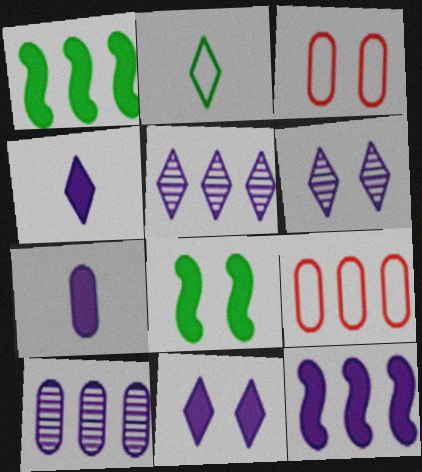[[1, 5, 9], 
[3, 6, 8], 
[7, 11, 12]]